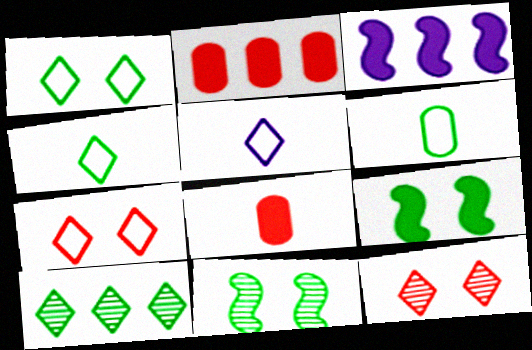[[2, 5, 11], 
[3, 6, 12], 
[6, 9, 10]]